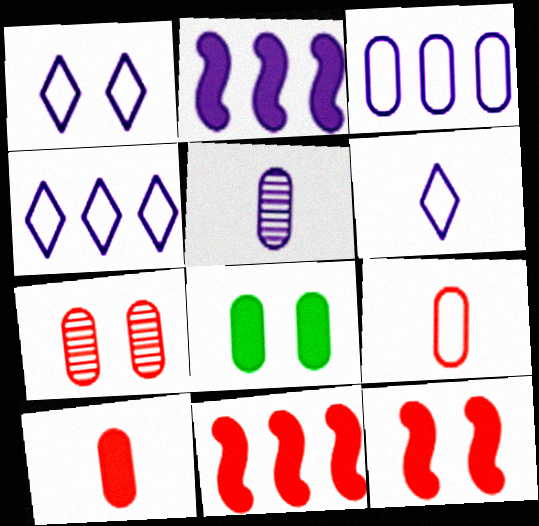[[1, 2, 5], 
[1, 4, 6]]